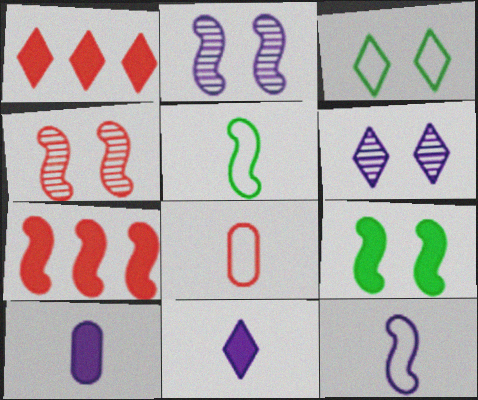[[1, 4, 8], 
[1, 9, 10], 
[2, 5, 7]]